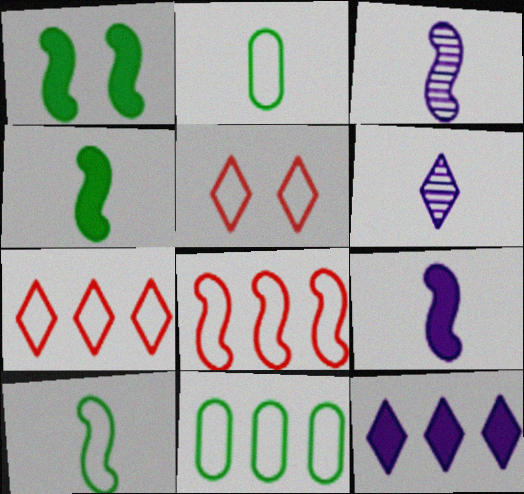[[1, 3, 8]]